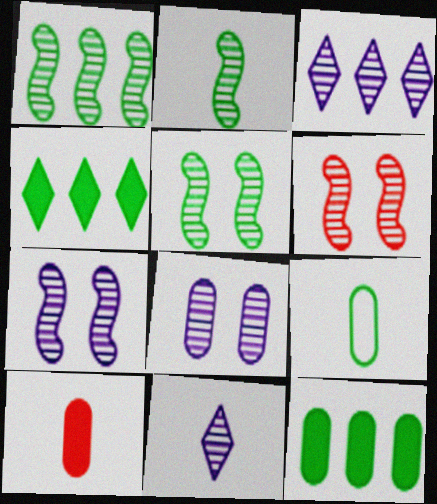[[1, 2, 5], 
[4, 5, 9], 
[5, 6, 7]]